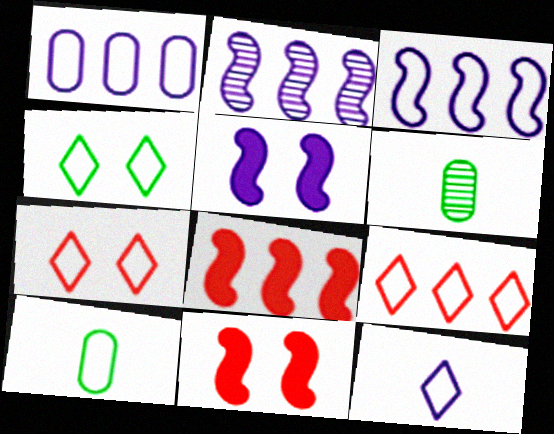[[3, 7, 10], 
[4, 9, 12], 
[5, 6, 9]]